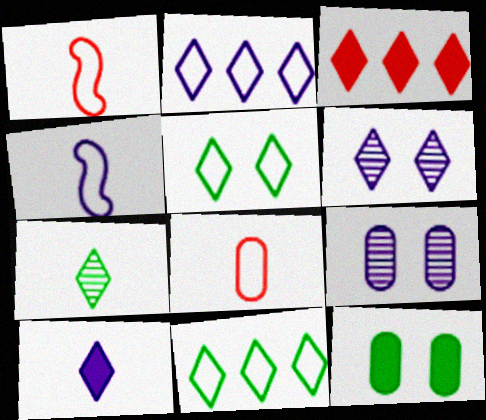[[2, 6, 10]]